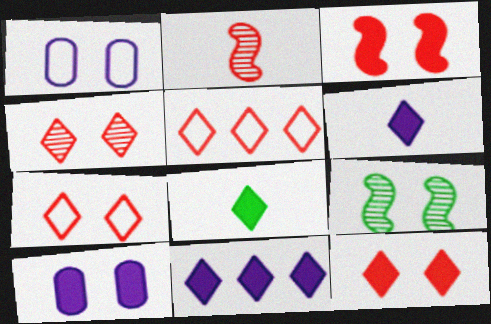[[1, 9, 12], 
[4, 7, 12], 
[7, 9, 10], 
[8, 11, 12]]